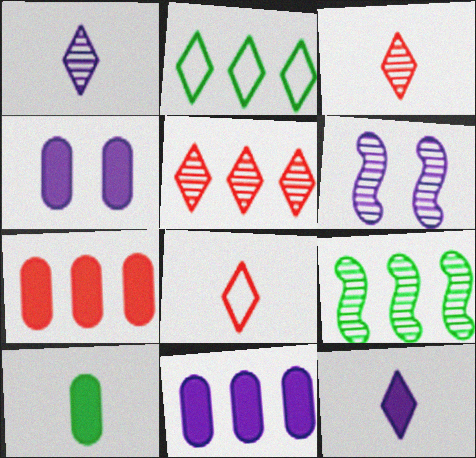[[4, 7, 10], 
[4, 8, 9]]